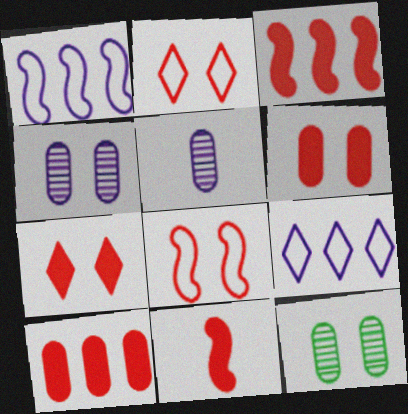[[7, 10, 11], 
[9, 11, 12]]